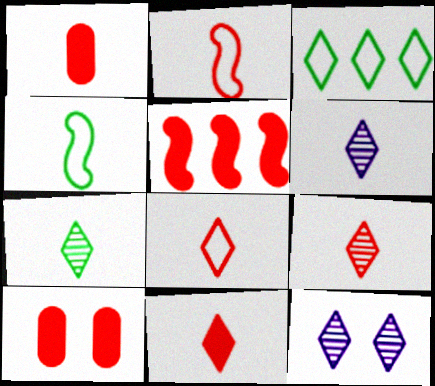[[1, 2, 9], 
[1, 4, 6], 
[3, 11, 12], 
[5, 10, 11], 
[6, 7, 9], 
[8, 9, 11]]